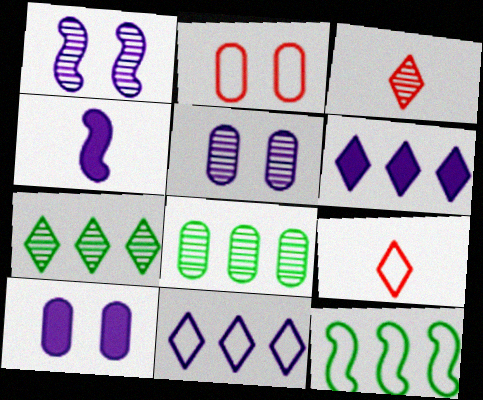[[1, 3, 8], 
[2, 4, 7], 
[3, 10, 12], 
[4, 5, 11], 
[4, 6, 10]]